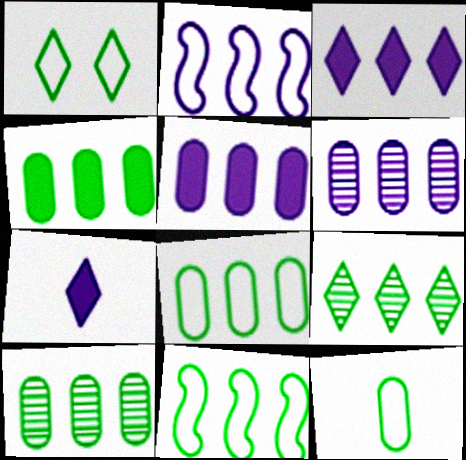[[1, 11, 12], 
[2, 3, 6], 
[4, 8, 10], 
[4, 9, 11]]